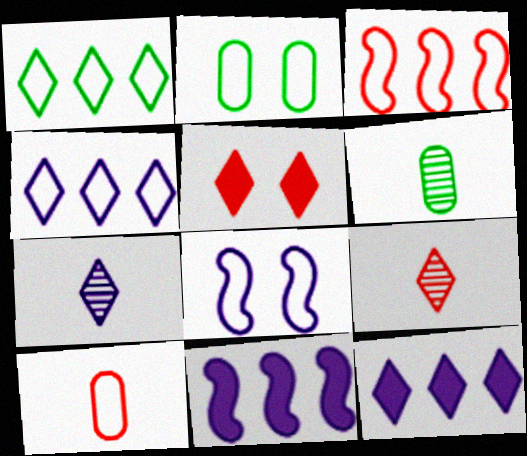[[1, 5, 7], 
[1, 8, 10], 
[2, 9, 11]]